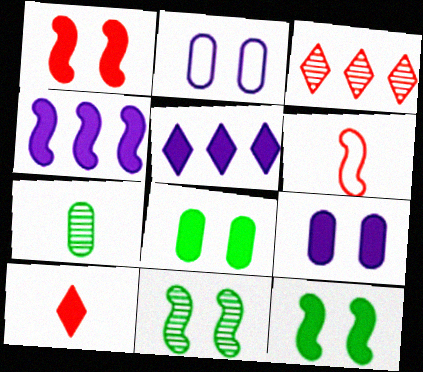[[4, 6, 11], 
[4, 8, 10]]